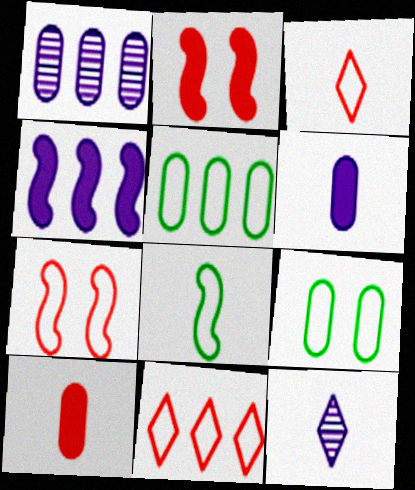[[1, 9, 10], 
[2, 5, 12], 
[8, 10, 12]]